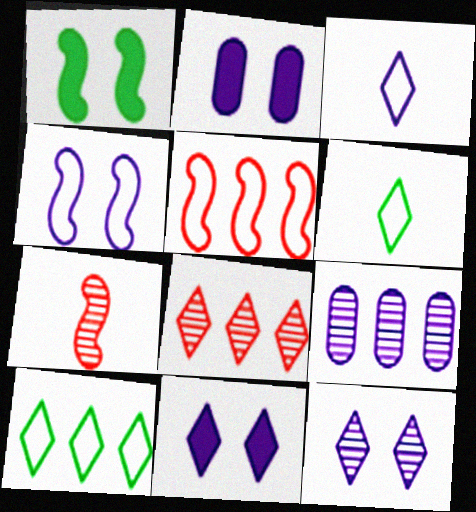[[2, 4, 12], 
[2, 7, 10], 
[6, 8, 11]]